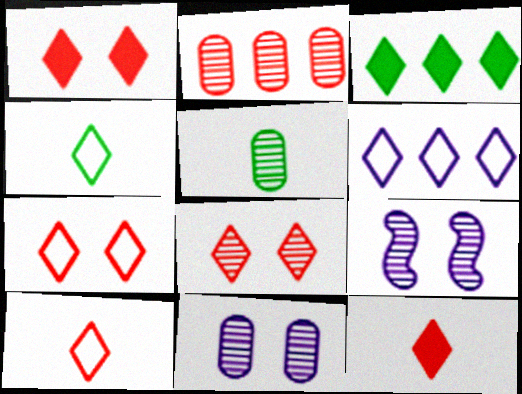[[1, 7, 8], 
[2, 5, 11], 
[4, 6, 7]]